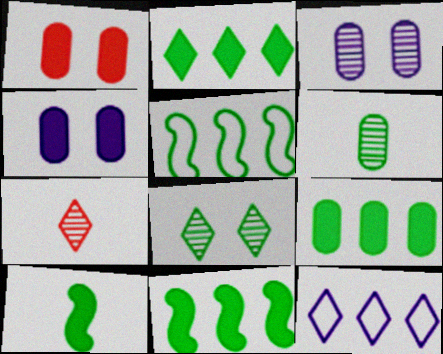[[2, 9, 11], 
[4, 5, 7]]